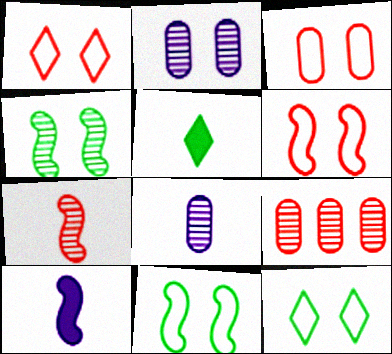[[1, 3, 6], 
[9, 10, 12]]